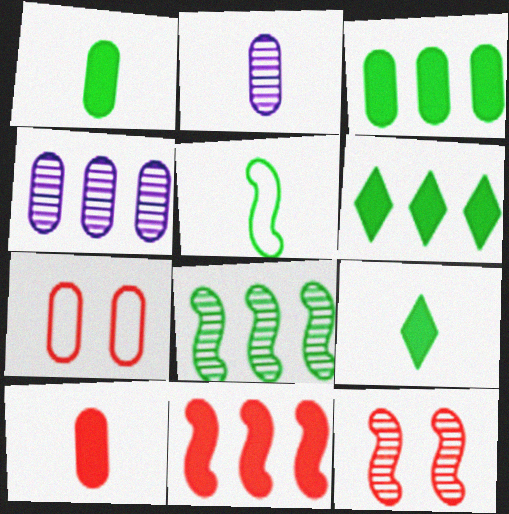[[1, 4, 7], 
[2, 3, 7]]